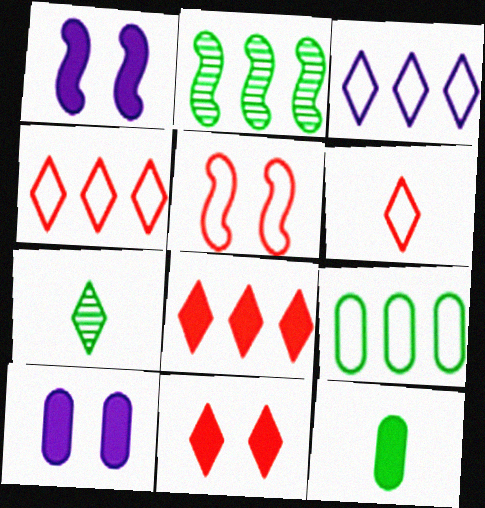[[1, 8, 12], 
[2, 6, 10], 
[3, 7, 11]]